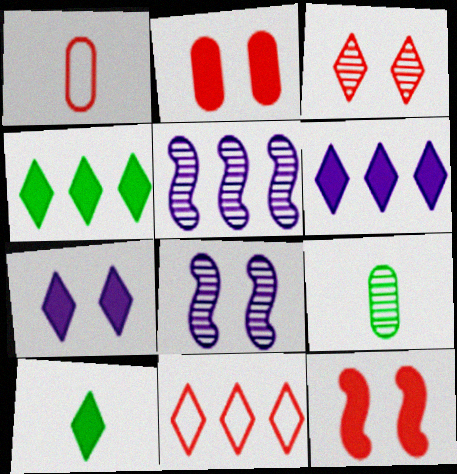[[1, 4, 8], 
[3, 5, 9]]